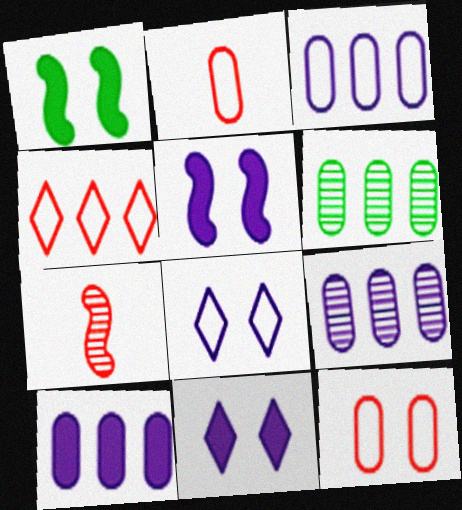[[3, 9, 10]]